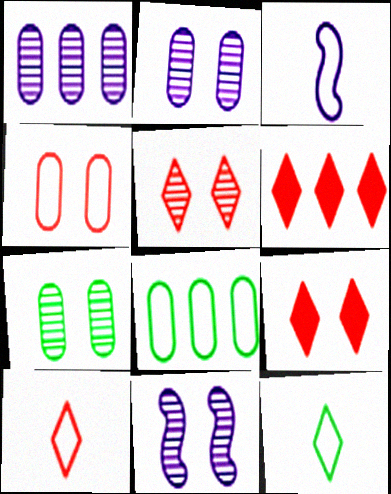[[3, 6, 7], 
[5, 6, 10], 
[5, 7, 11]]